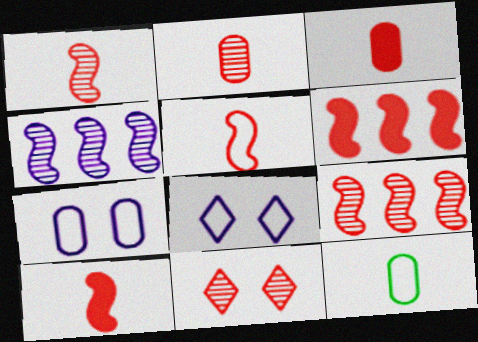[[1, 5, 10], 
[2, 9, 11]]